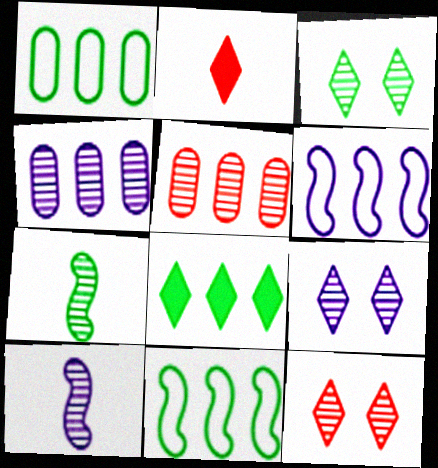[[3, 5, 10], 
[3, 9, 12], 
[4, 7, 12], 
[4, 9, 10], 
[5, 6, 8], 
[5, 7, 9]]